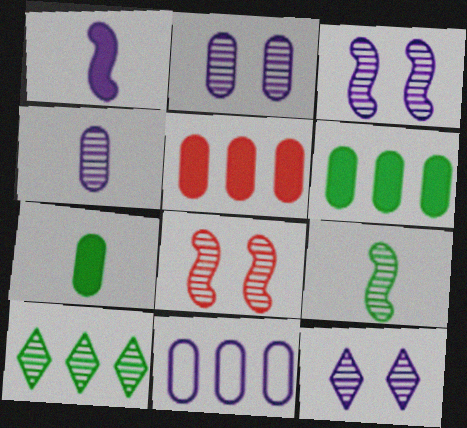[[1, 11, 12], 
[2, 3, 12], 
[4, 8, 10]]